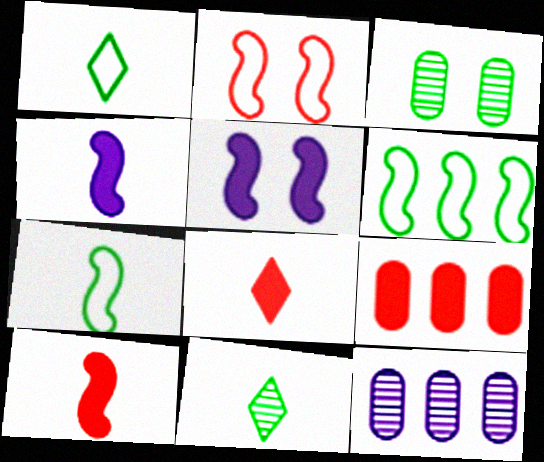[]